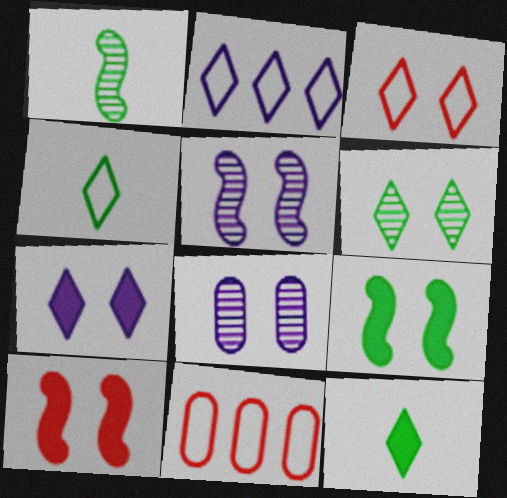[[1, 7, 11], 
[2, 3, 4], 
[3, 6, 7], 
[3, 8, 9], 
[5, 11, 12]]